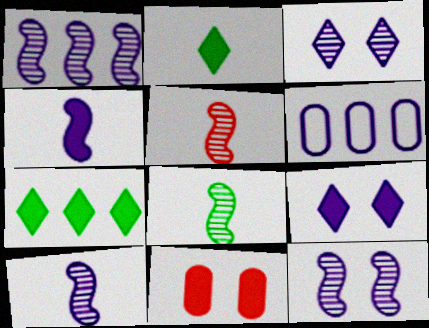[[1, 10, 12], 
[3, 4, 6], 
[4, 7, 11], 
[5, 8, 10], 
[6, 9, 10]]